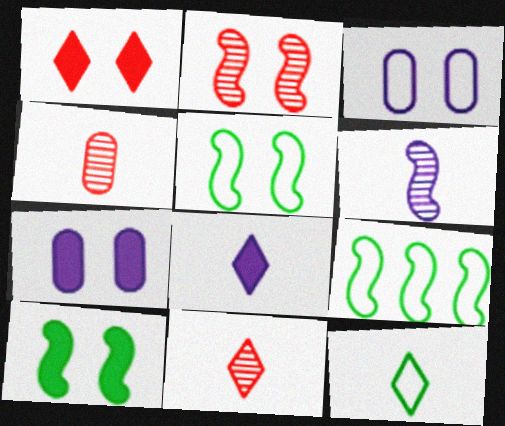[[1, 7, 10], 
[7, 9, 11], 
[8, 11, 12]]